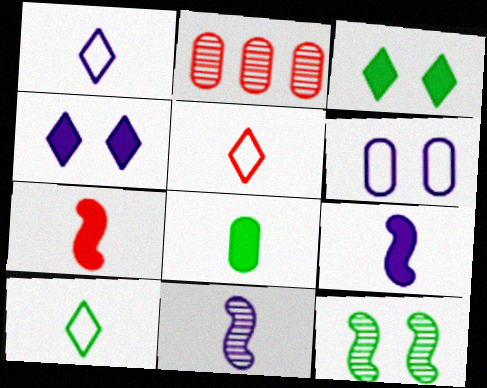[[1, 5, 10], 
[2, 6, 8], 
[5, 8, 11]]